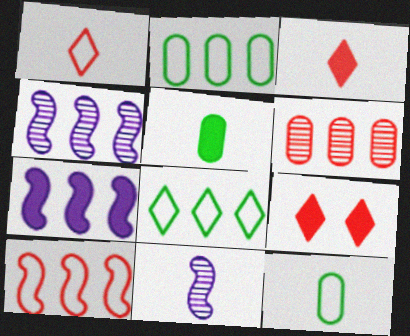[[1, 5, 11], 
[2, 9, 11], 
[3, 11, 12], 
[4, 9, 12], 
[5, 7, 9], 
[6, 7, 8]]